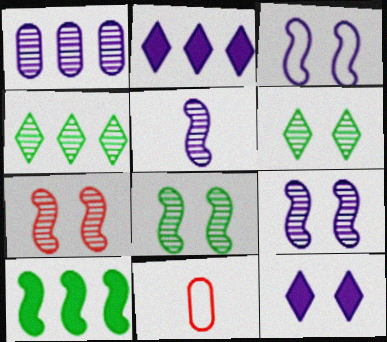[[2, 8, 11], 
[7, 8, 9]]